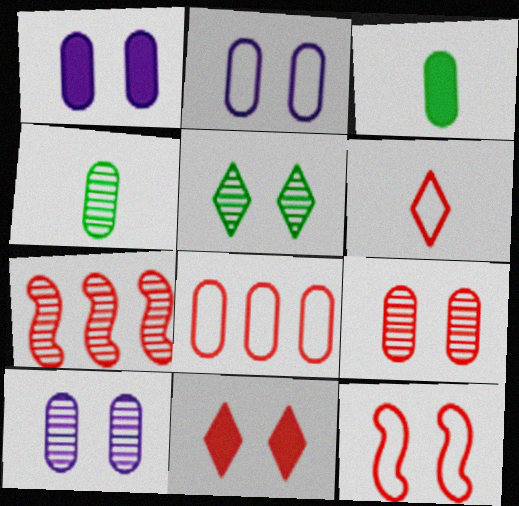[[1, 2, 10], 
[1, 4, 8], 
[1, 5, 12], 
[3, 8, 10], 
[6, 8, 12], 
[9, 11, 12]]